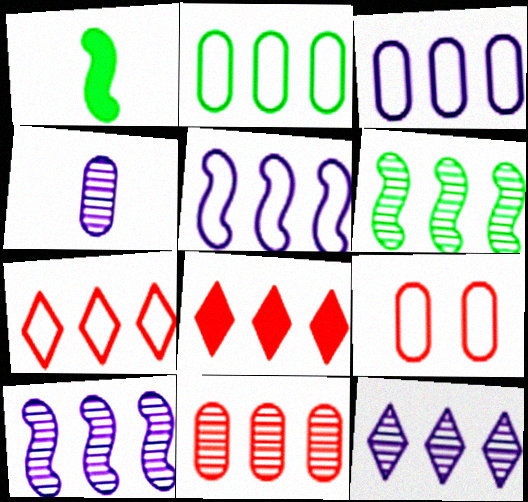[[1, 9, 12], 
[2, 5, 7], 
[2, 8, 10], 
[3, 6, 8], 
[6, 11, 12]]